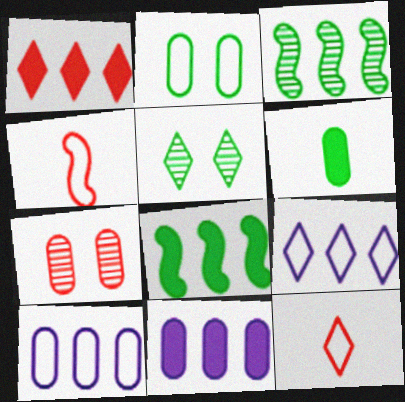[[1, 3, 10], 
[1, 4, 7], 
[1, 8, 11], 
[2, 4, 9], 
[4, 5, 11], 
[6, 7, 10]]